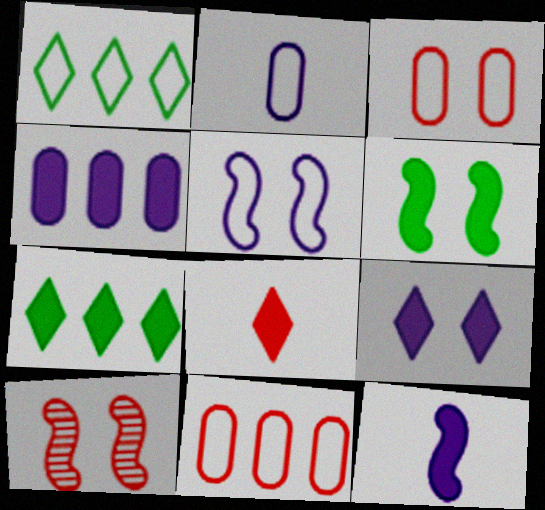[[2, 7, 10], 
[4, 6, 8], 
[4, 9, 12], 
[5, 6, 10], 
[7, 8, 9], 
[8, 10, 11]]